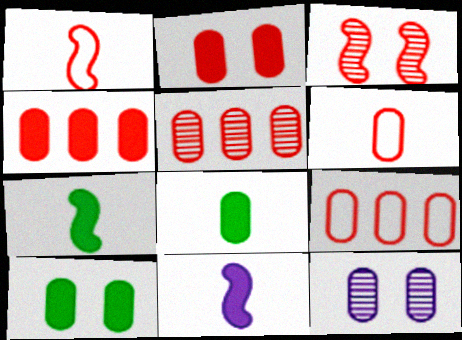[[2, 5, 6], 
[4, 5, 9], 
[8, 9, 12]]